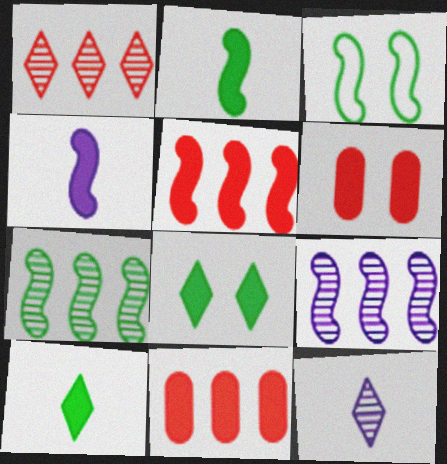[[2, 3, 7], 
[3, 11, 12], 
[4, 8, 11]]